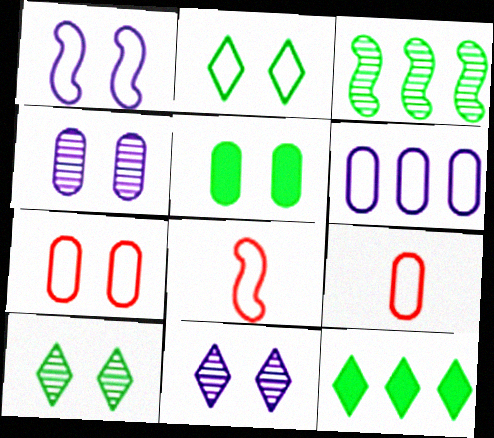[[1, 2, 7], 
[2, 6, 8], 
[4, 5, 7], 
[4, 8, 12]]